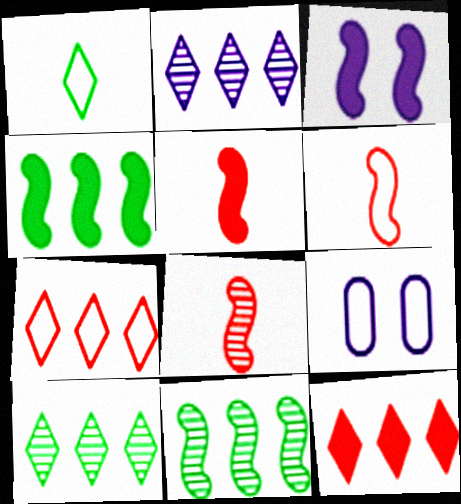[[3, 4, 5], 
[3, 6, 11], 
[5, 6, 8], 
[5, 9, 10]]